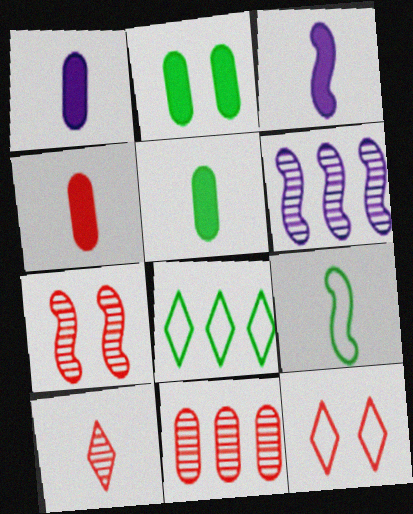[[1, 4, 5], 
[1, 7, 8], 
[1, 9, 10], 
[5, 6, 12], 
[7, 10, 11]]